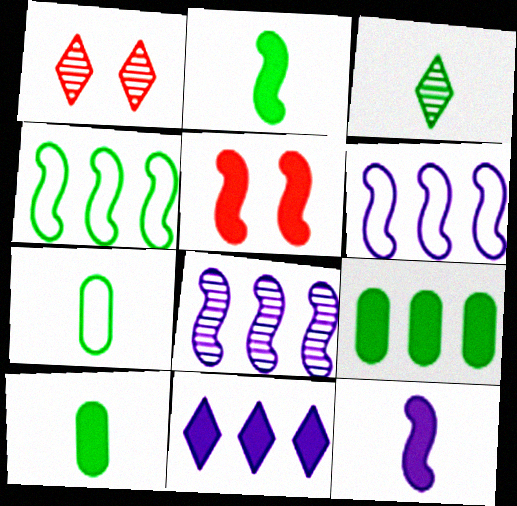[[1, 6, 10], 
[2, 3, 7], 
[5, 10, 11]]